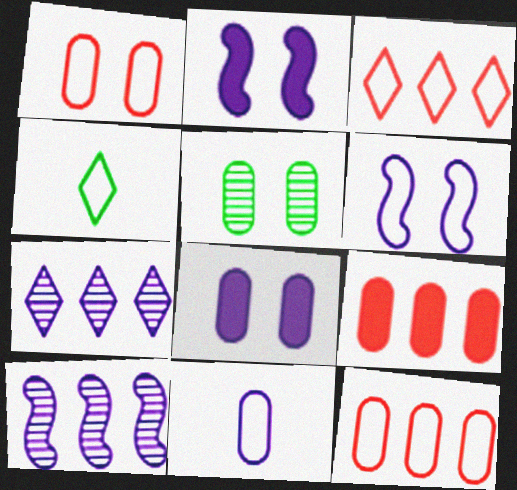[[1, 5, 8], 
[2, 7, 11], 
[4, 6, 12], 
[5, 9, 11]]